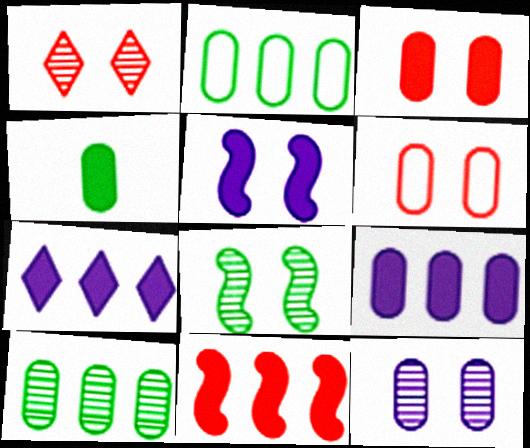[[1, 8, 12], 
[3, 4, 9]]